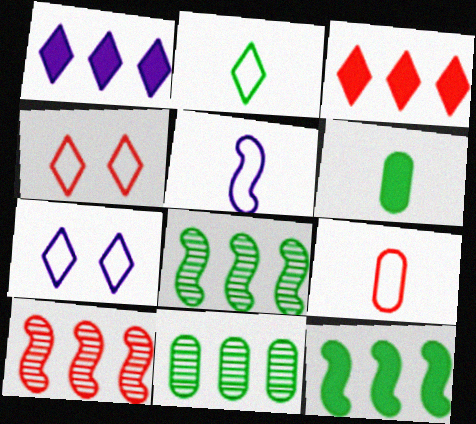[[2, 5, 9], 
[6, 7, 10]]